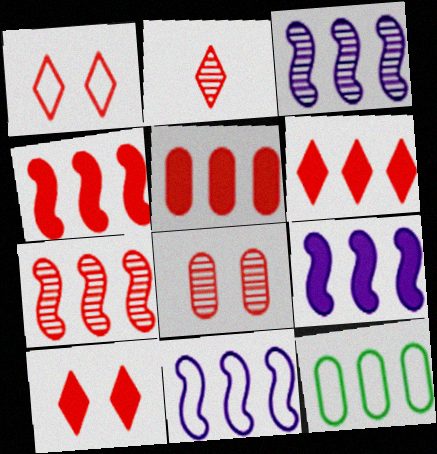[[1, 2, 6], 
[2, 7, 8], 
[3, 6, 12], 
[3, 9, 11], 
[4, 5, 6]]